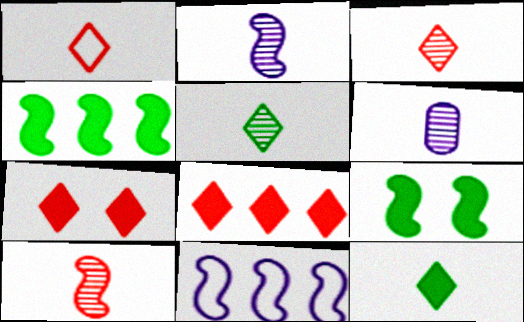[[5, 6, 10], 
[9, 10, 11]]